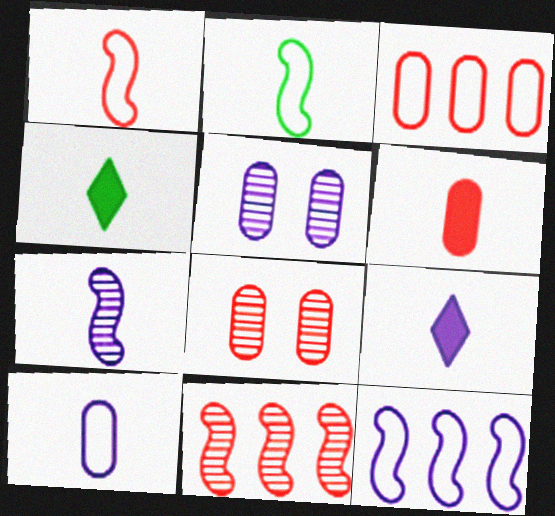[[3, 6, 8], 
[4, 8, 12], 
[5, 9, 12], 
[7, 9, 10]]